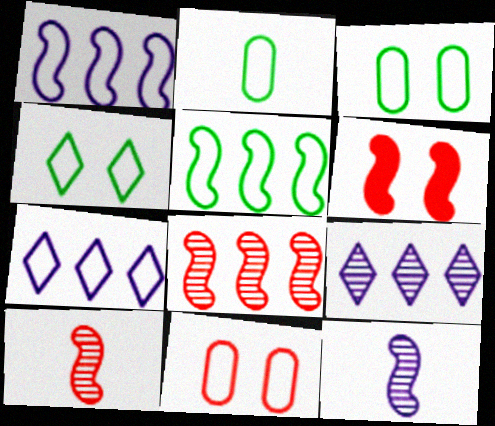[[2, 4, 5], 
[2, 6, 9], 
[5, 6, 12]]